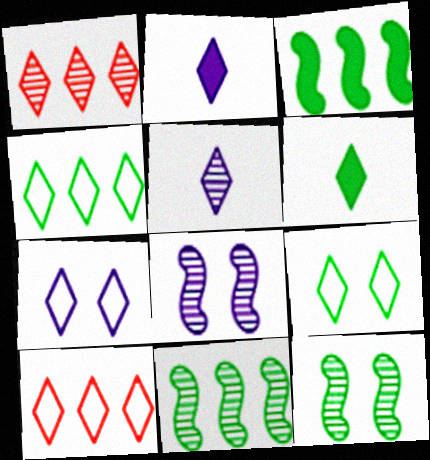[[1, 2, 9], 
[1, 6, 7]]